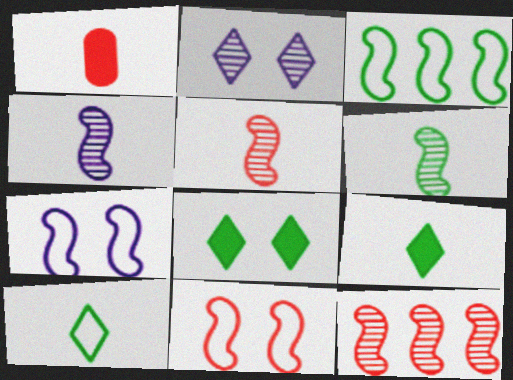[[1, 2, 3], 
[1, 4, 10], 
[4, 5, 6]]